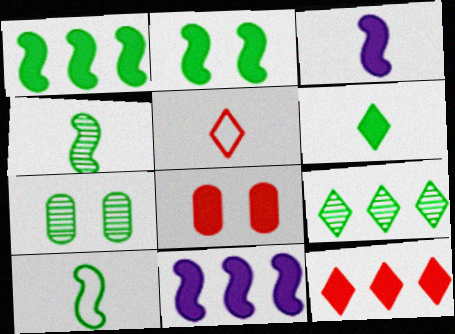[[4, 7, 9], 
[5, 7, 11], 
[6, 8, 11]]